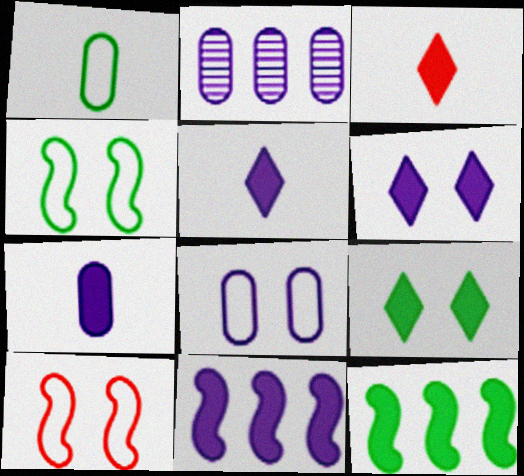[[2, 3, 4], 
[2, 7, 8], 
[6, 7, 11]]